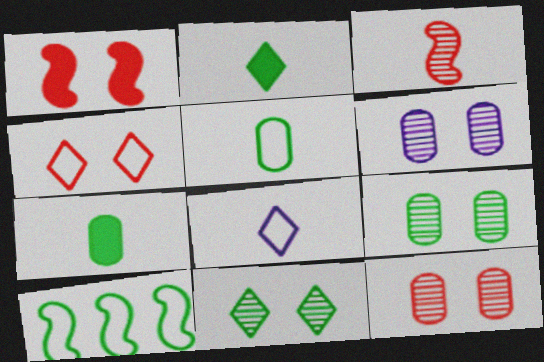[[1, 4, 12], 
[2, 9, 10], 
[3, 7, 8], 
[6, 9, 12], 
[7, 10, 11]]